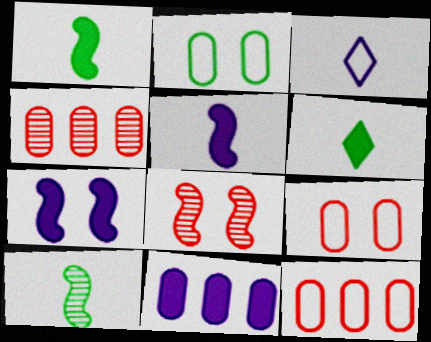[]